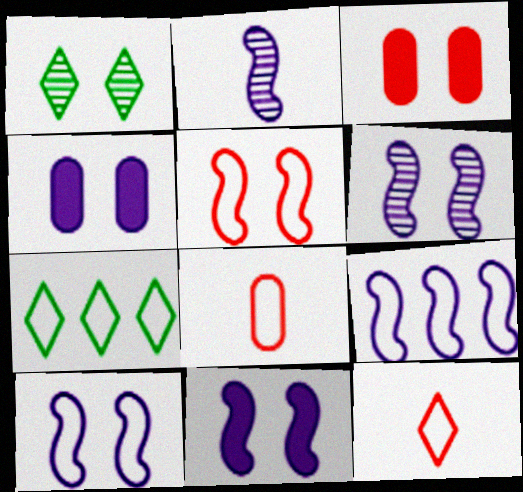[[1, 3, 10], 
[1, 4, 5], 
[2, 3, 7], 
[2, 9, 11], 
[6, 10, 11], 
[7, 8, 10]]